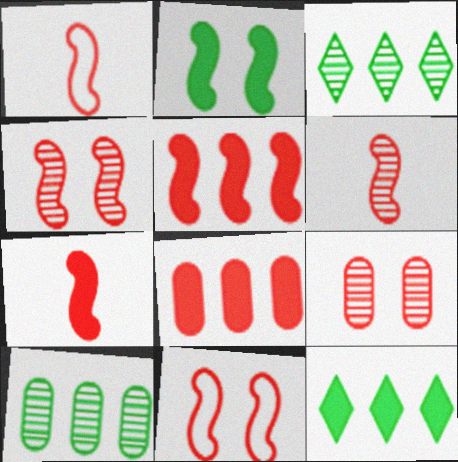[[1, 4, 5], 
[1, 6, 7], 
[5, 6, 11]]